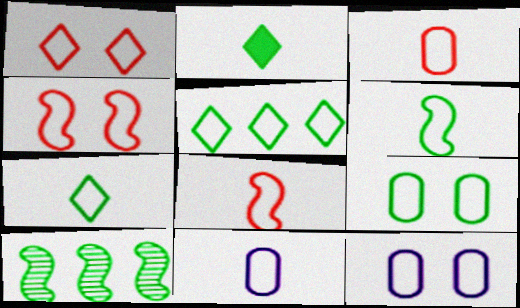[[2, 9, 10], 
[4, 5, 11], 
[5, 6, 9], 
[5, 8, 12], 
[7, 8, 11]]